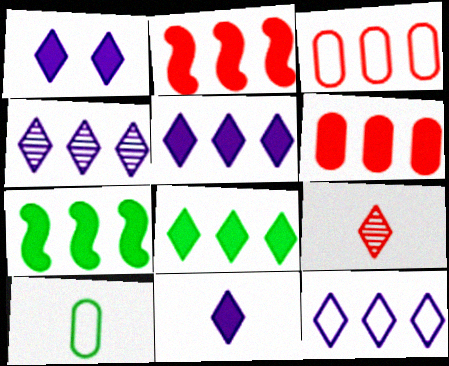[[1, 5, 11], 
[3, 4, 7], 
[4, 5, 12], 
[5, 6, 7]]